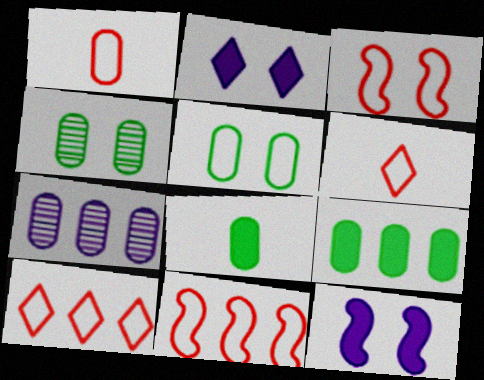[[1, 3, 10], 
[2, 3, 4]]